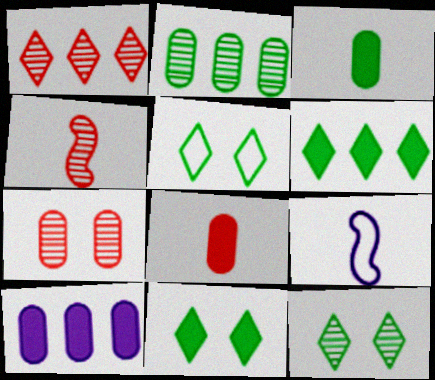[[1, 4, 7], 
[4, 5, 10], 
[5, 11, 12], 
[6, 7, 9]]